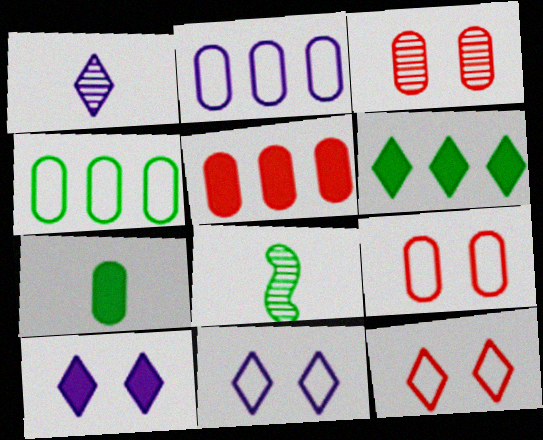[[1, 6, 12], 
[2, 3, 7], 
[5, 8, 11]]